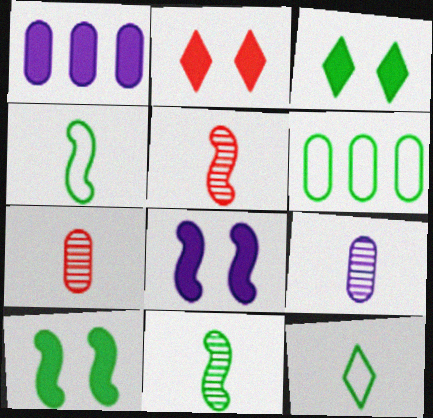[[3, 6, 11]]